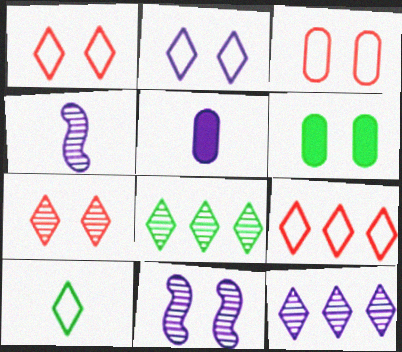[[1, 6, 11], 
[2, 9, 10], 
[4, 6, 9]]